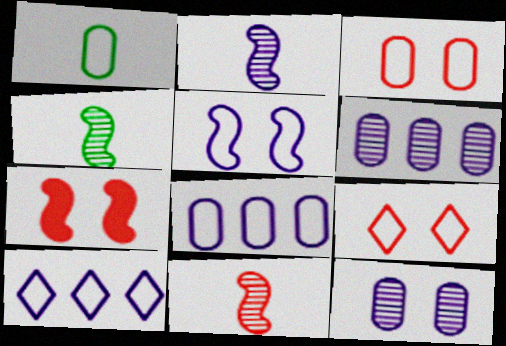[[1, 3, 8], 
[2, 4, 11]]